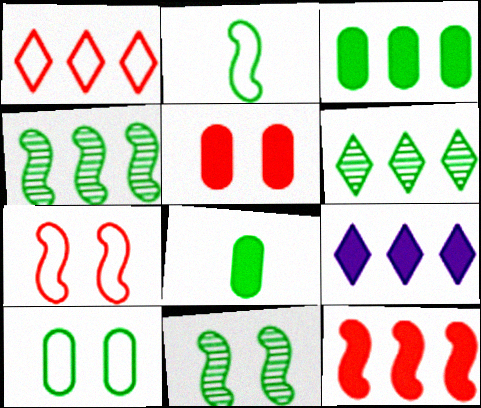[[1, 6, 9], 
[3, 9, 12]]